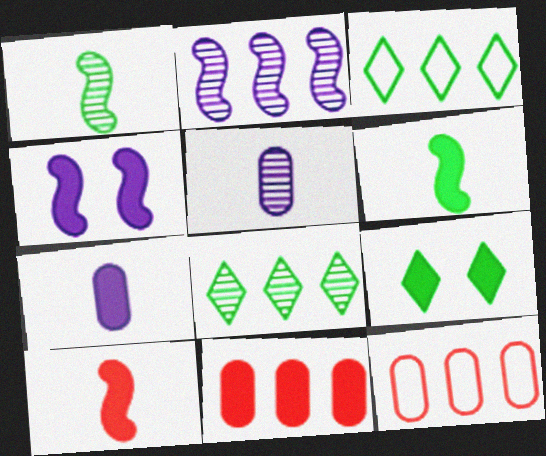[[2, 3, 11]]